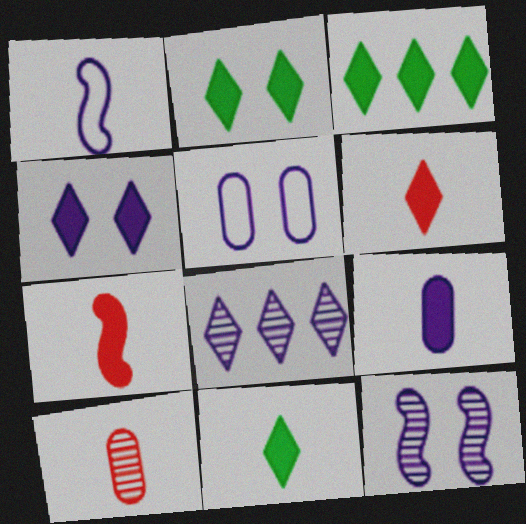[[1, 10, 11], 
[2, 3, 11], 
[3, 4, 6], 
[4, 5, 12], 
[7, 9, 11]]